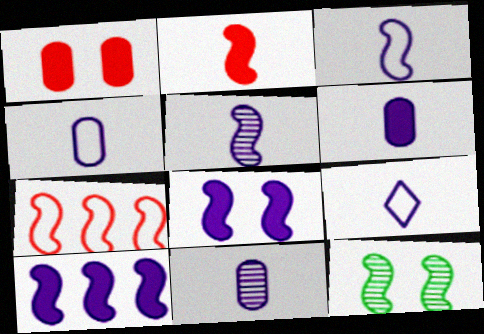[[3, 4, 9], 
[4, 6, 11], 
[5, 6, 9]]